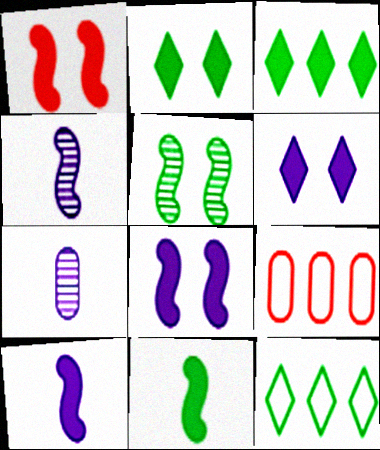[[1, 7, 12], 
[2, 4, 9]]